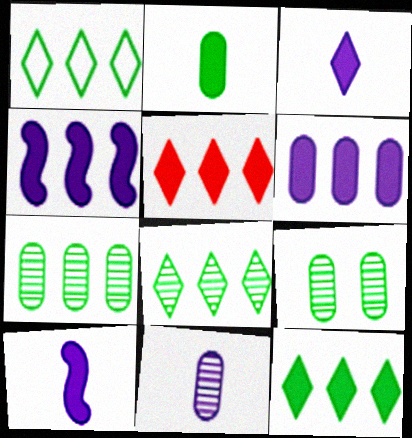[[1, 8, 12]]